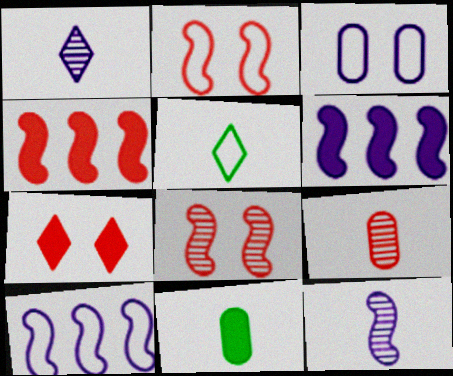[[1, 3, 6], 
[6, 7, 11]]